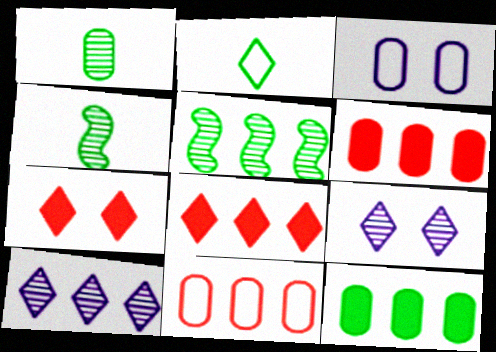[[1, 3, 6], 
[2, 7, 10], 
[2, 8, 9], 
[3, 4, 8]]